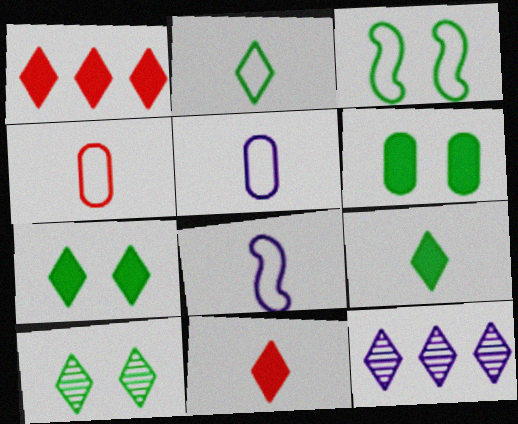[[2, 4, 8], 
[3, 6, 10]]